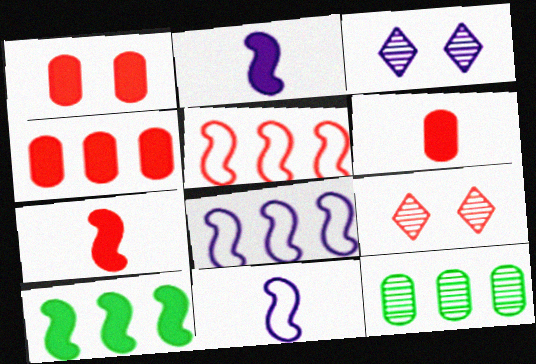[[1, 4, 6], 
[5, 6, 9]]